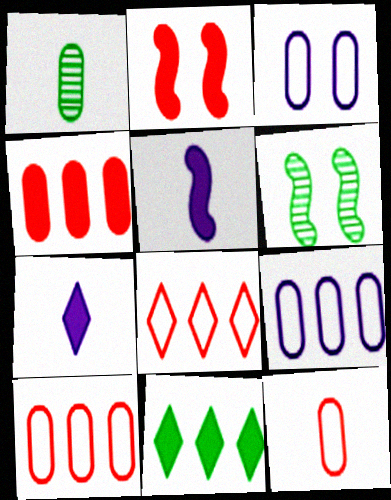[[1, 3, 4], 
[6, 7, 10]]